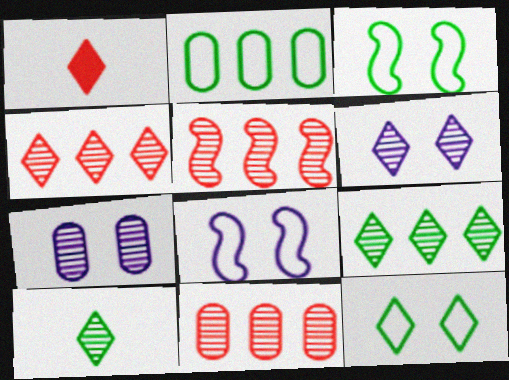[[4, 5, 11], 
[4, 6, 10], 
[5, 7, 10]]